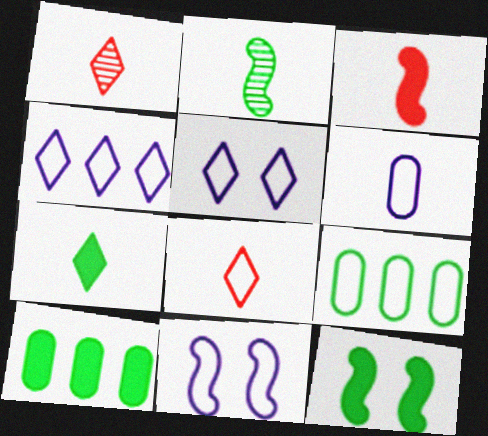[[1, 10, 11], 
[4, 6, 11], 
[7, 10, 12], 
[8, 9, 11]]